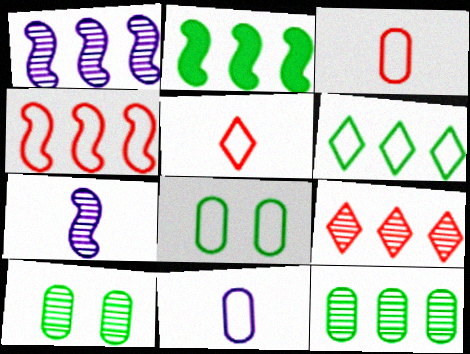[[1, 2, 4], 
[1, 9, 12], 
[2, 6, 12], 
[7, 9, 10]]